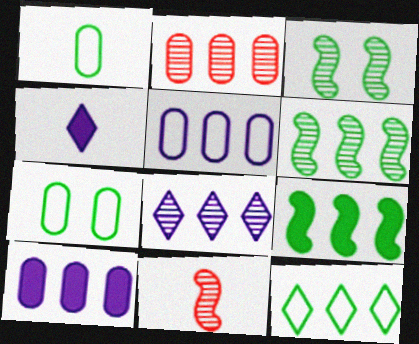[[1, 4, 11], 
[2, 6, 8]]